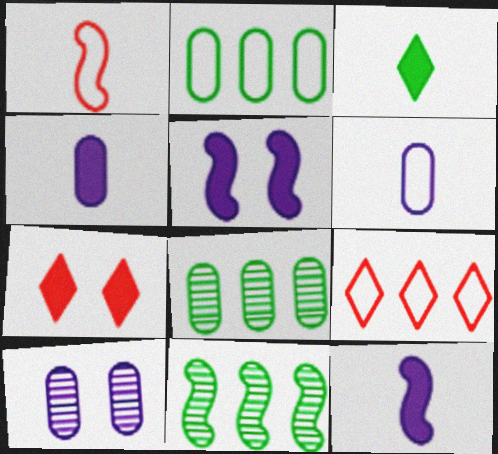[[1, 5, 11], 
[6, 7, 11]]